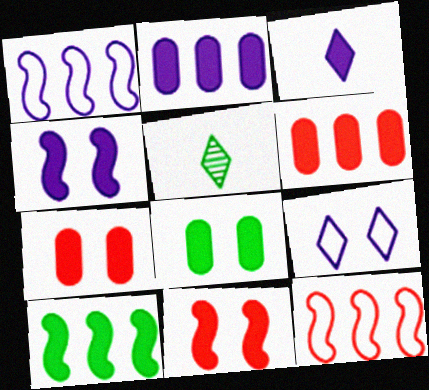[[1, 5, 7], 
[2, 3, 4], 
[3, 7, 10]]